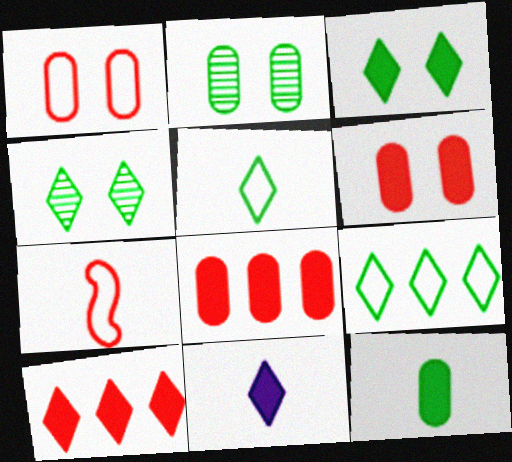[[3, 10, 11]]